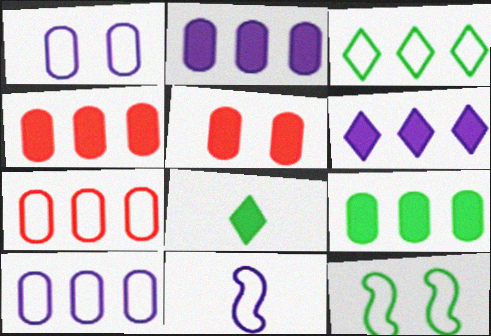[[2, 4, 9]]